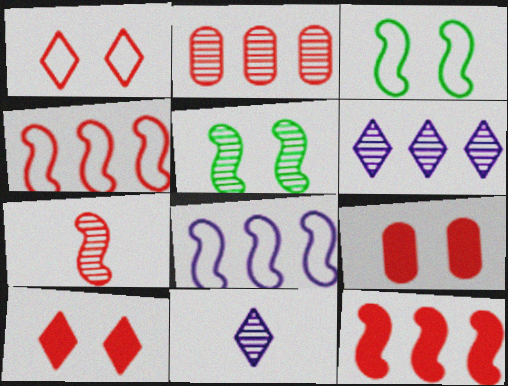[[2, 5, 11]]